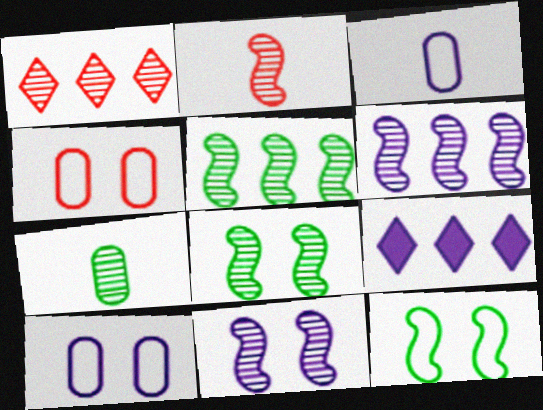[[1, 7, 11], 
[2, 5, 11], 
[2, 6, 8], 
[3, 9, 11]]